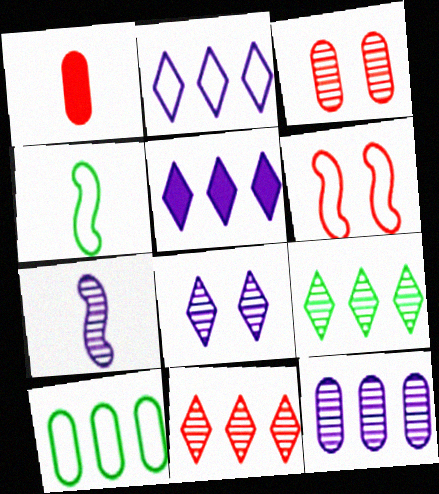[[1, 6, 11], 
[3, 4, 5], 
[3, 7, 9], 
[7, 8, 12]]